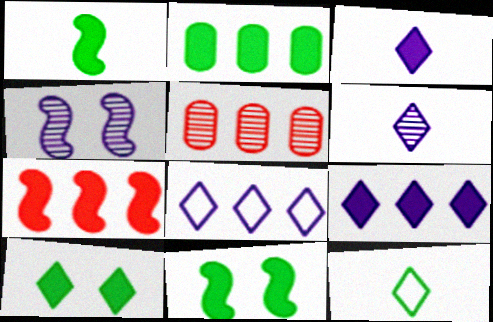[[1, 2, 10], 
[2, 7, 9]]